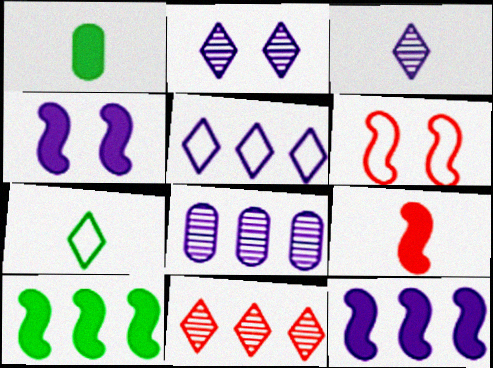[[4, 9, 10], 
[5, 8, 12]]